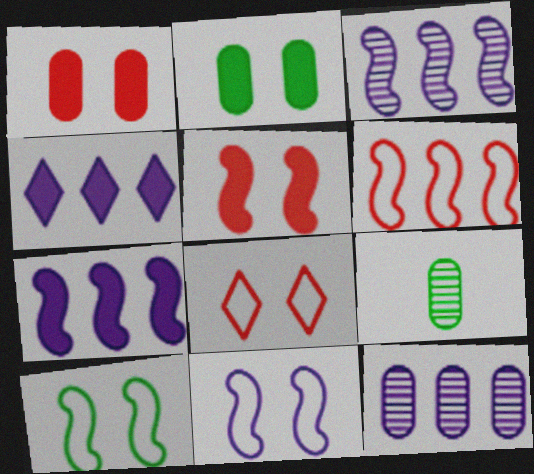[[7, 8, 9]]